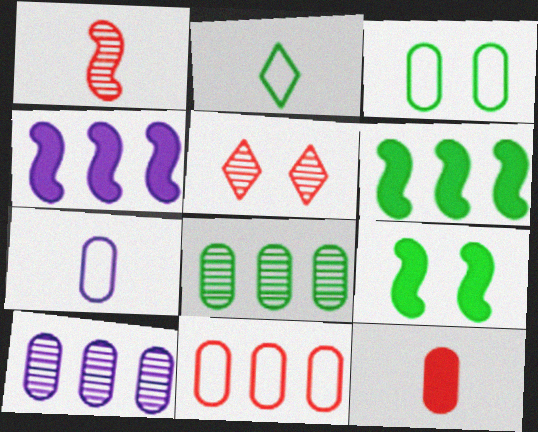[[2, 8, 9], 
[3, 7, 11], 
[3, 10, 12], 
[5, 6, 7]]